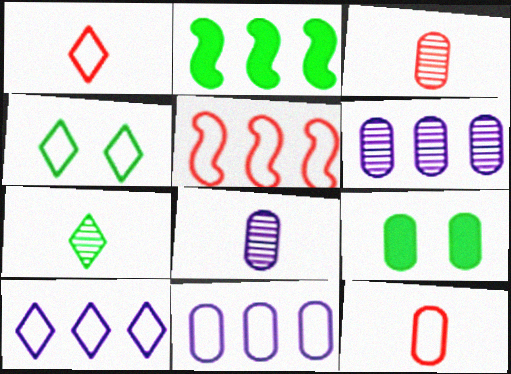[[1, 4, 10], 
[3, 9, 11], 
[6, 9, 12]]